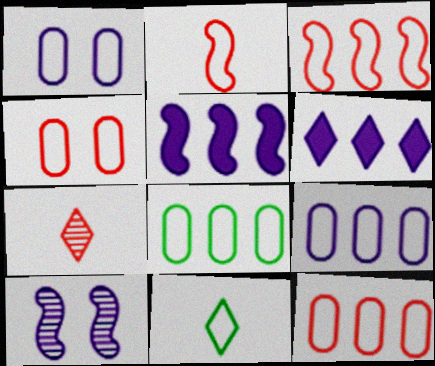[[1, 3, 11], 
[8, 9, 12]]